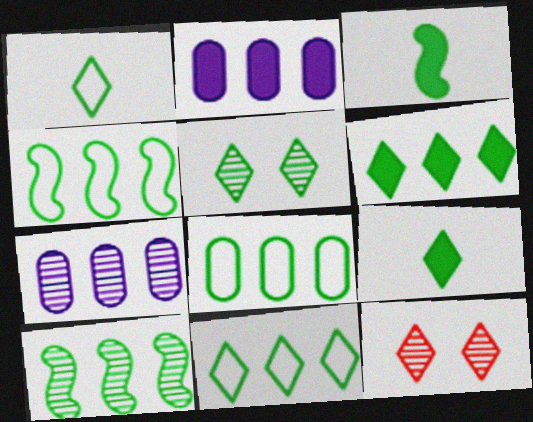[[1, 5, 6], 
[3, 5, 8], 
[4, 8, 11], 
[5, 9, 11], 
[6, 8, 10]]